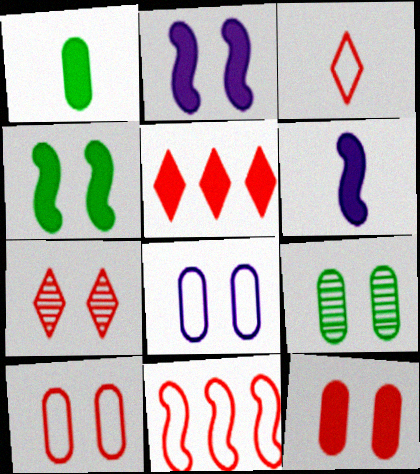[[1, 2, 5], 
[3, 5, 7], 
[3, 10, 11], 
[4, 7, 8], 
[8, 9, 12]]